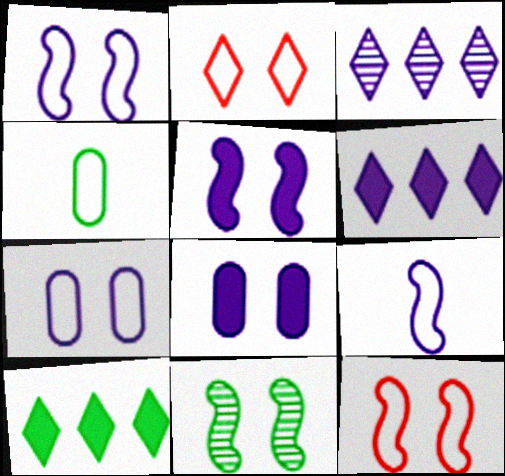[[2, 8, 11], 
[3, 8, 9], 
[4, 10, 11], 
[5, 11, 12]]